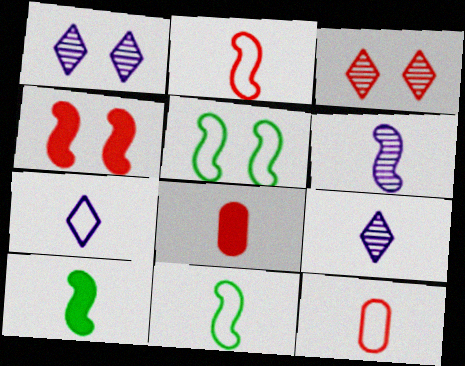[[2, 6, 10], 
[7, 11, 12], 
[8, 9, 11], 
[9, 10, 12]]